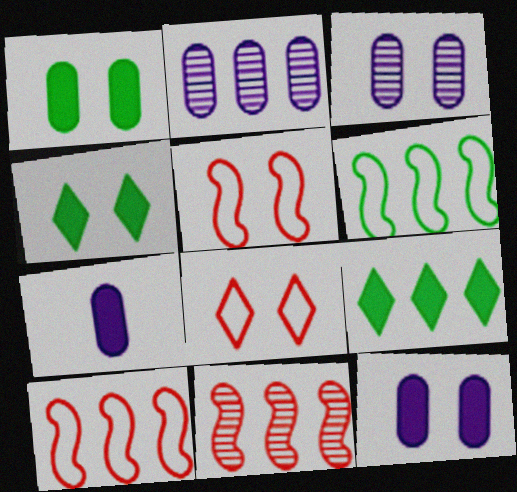[[2, 9, 10], 
[3, 4, 5]]